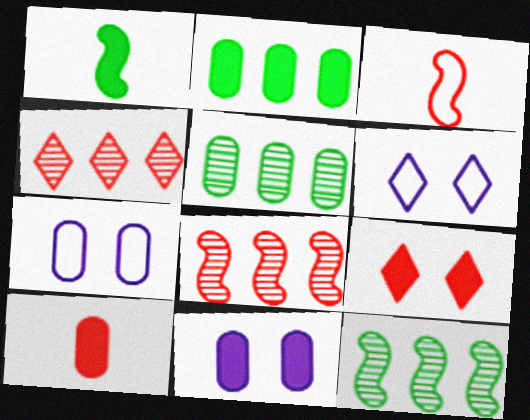[[1, 4, 7], 
[2, 10, 11], 
[5, 7, 10], 
[6, 10, 12]]